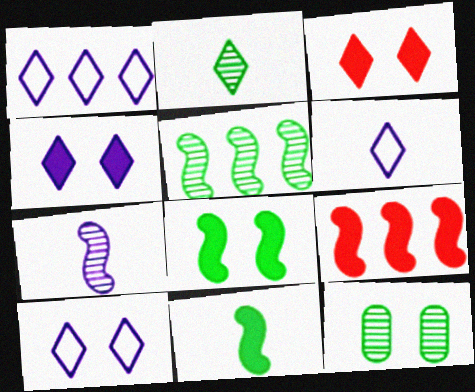[[1, 2, 3], 
[1, 6, 10], 
[2, 5, 12], 
[6, 9, 12]]